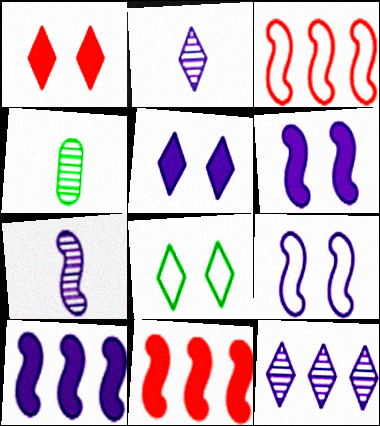[[3, 4, 5], 
[7, 9, 10]]